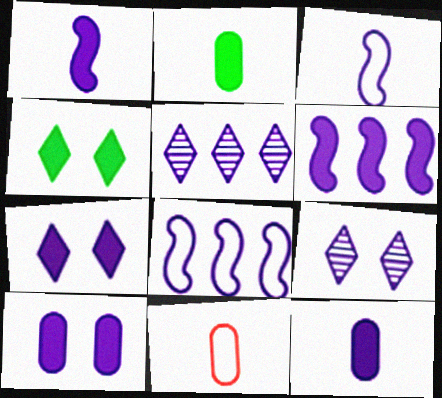[[3, 5, 10], 
[6, 7, 12], 
[8, 9, 12]]